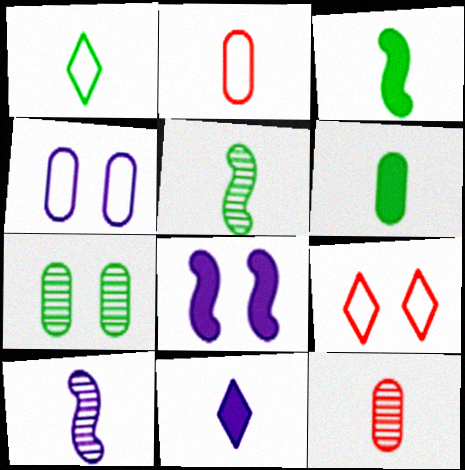[[1, 5, 6], 
[2, 5, 11], 
[7, 8, 9]]